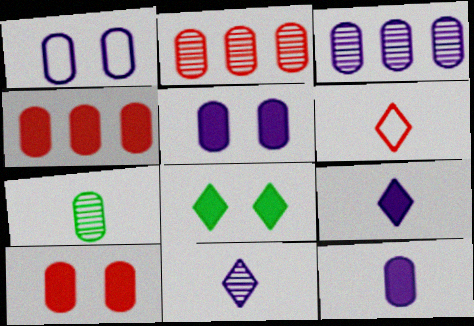[[1, 3, 12], 
[1, 4, 7]]